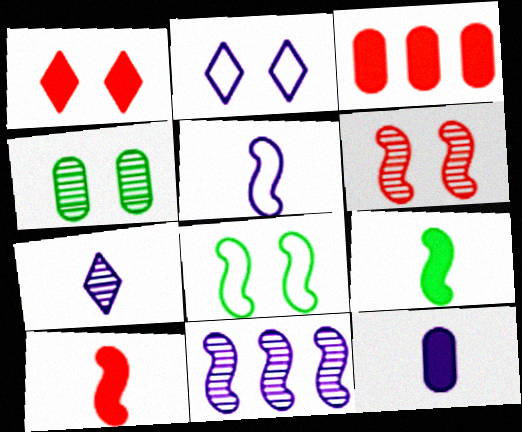[[1, 3, 10], 
[2, 11, 12], 
[3, 7, 8], 
[5, 7, 12], 
[8, 10, 11]]